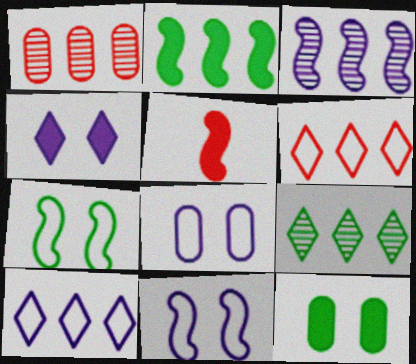[[1, 2, 10], 
[1, 3, 9], 
[3, 5, 7], 
[5, 8, 9]]